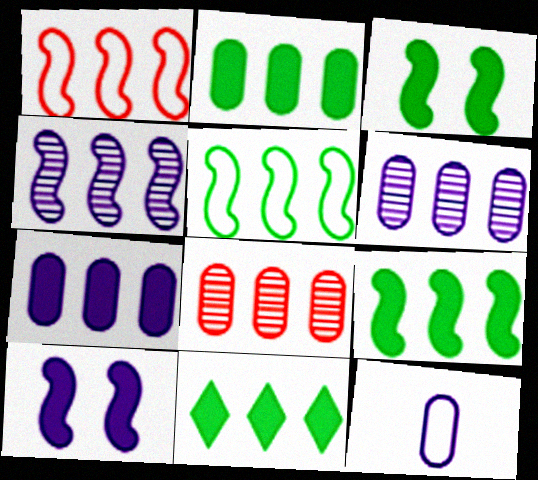[[1, 4, 9], 
[1, 6, 11], 
[2, 9, 11]]